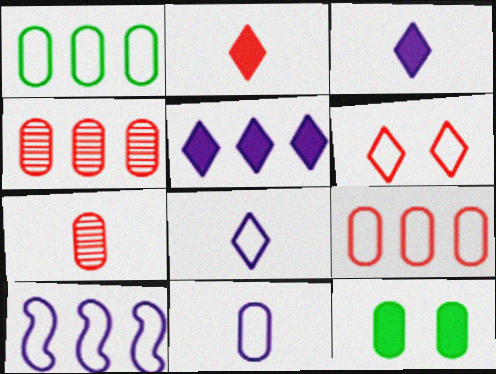[[4, 11, 12]]